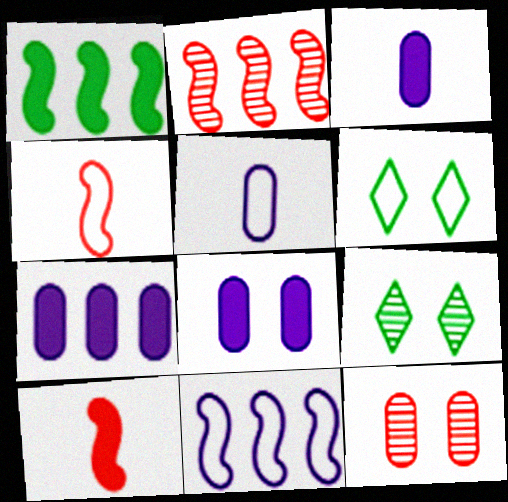[[1, 2, 11], 
[2, 3, 6], 
[3, 7, 8], 
[4, 7, 9]]